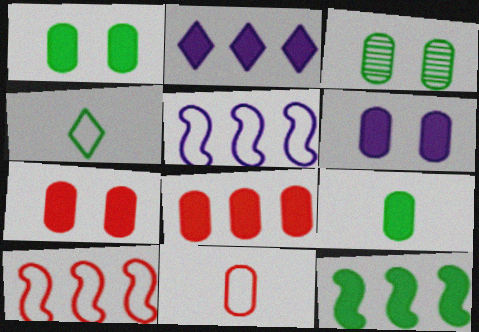[[1, 6, 7], 
[2, 8, 12], 
[3, 4, 12], 
[6, 8, 9]]